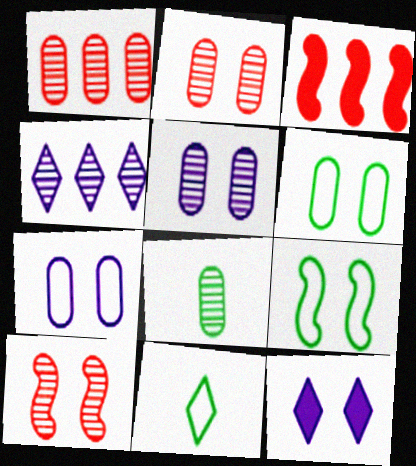[[1, 5, 8], 
[2, 9, 12], 
[3, 5, 11], 
[4, 8, 10], 
[6, 10, 12]]